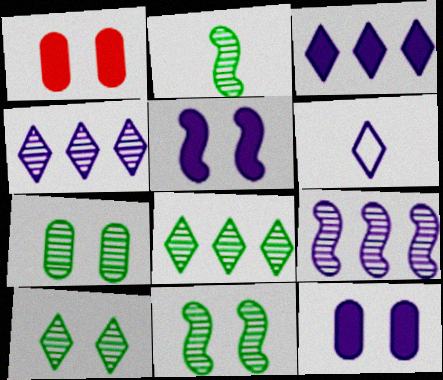[[2, 7, 8], 
[6, 9, 12], 
[7, 10, 11]]